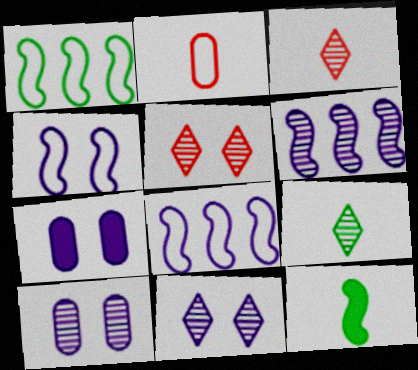[[1, 3, 7], 
[4, 7, 11]]